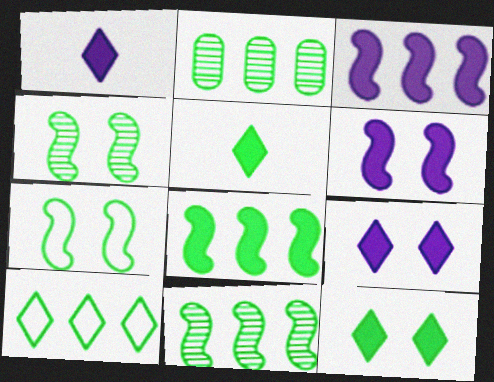[[2, 5, 7], 
[2, 8, 10]]